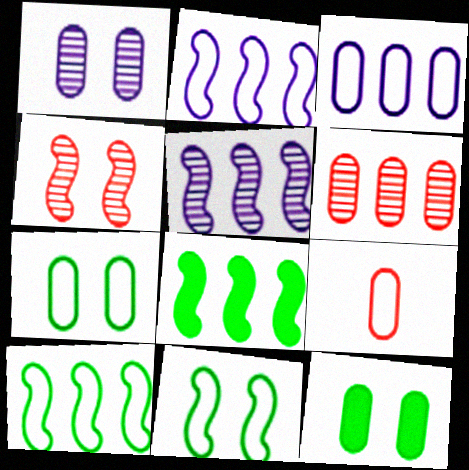[[3, 7, 9]]